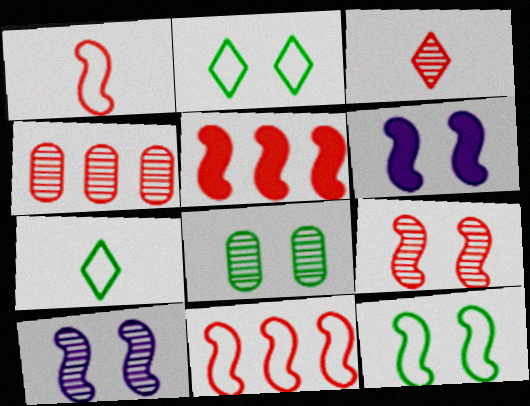[[1, 5, 9], 
[3, 4, 9], 
[4, 6, 7], 
[6, 9, 12]]